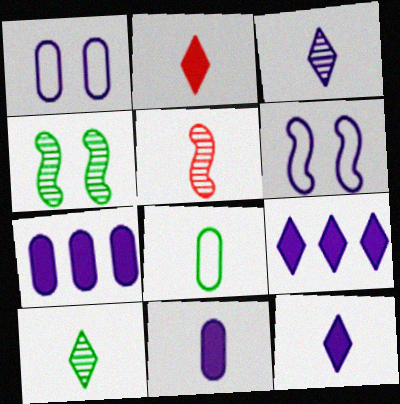[[3, 6, 7], 
[5, 8, 12]]